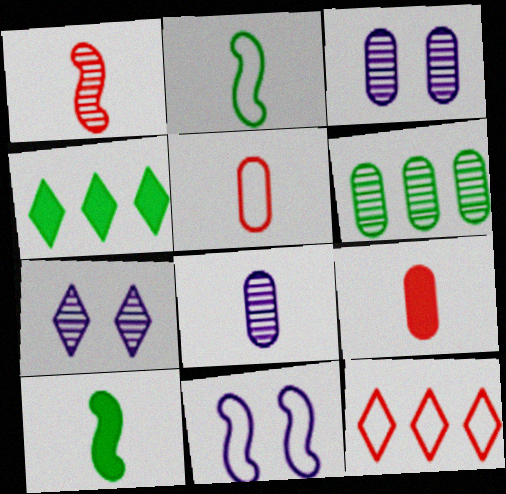[[1, 6, 7], 
[3, 10, 12]]